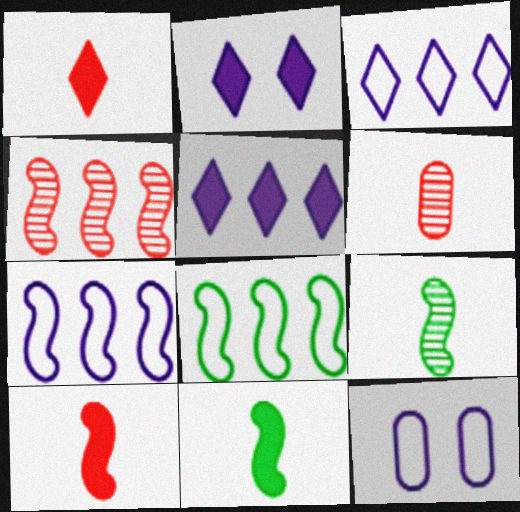[[2, 6, 8]]